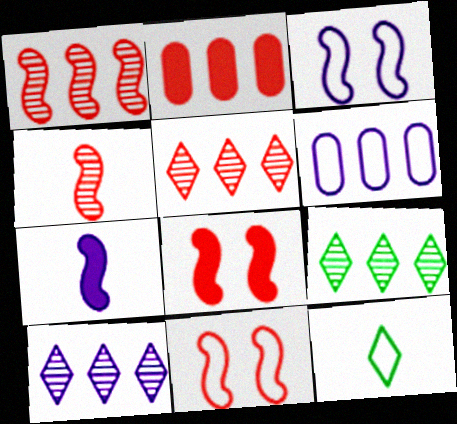[[5, 9, 10], 
[6, 11, 12]]